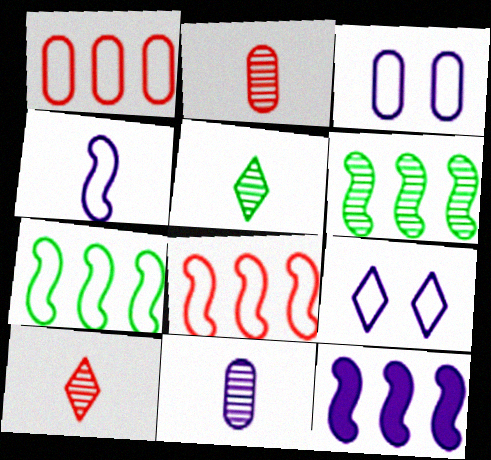[[6, 8, 12], 
[9, 11, 12]]